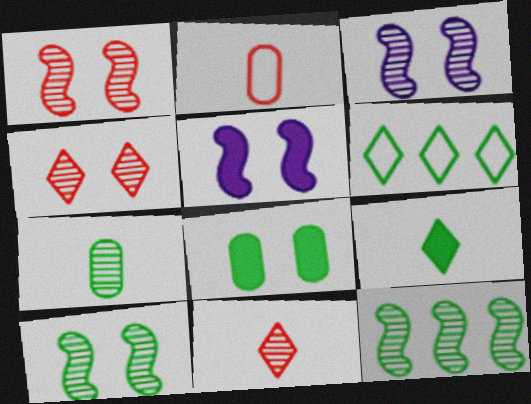[[1, 3, 10]]